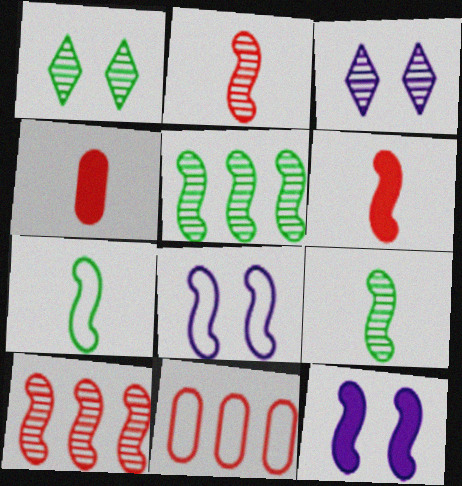[[5, 6, 8], 
[7, 10, 12]]